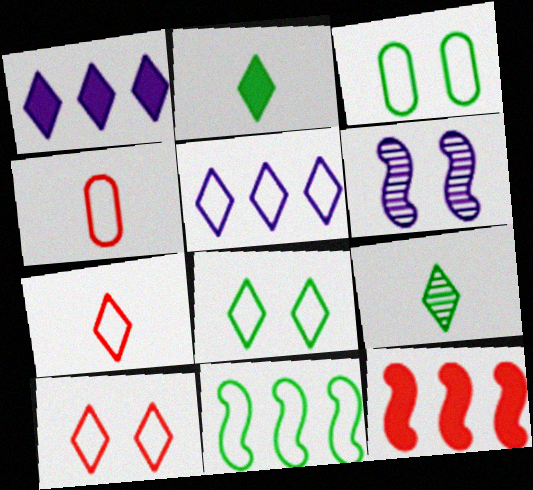[[1, 9, 10], 
[5, 7, 8]]